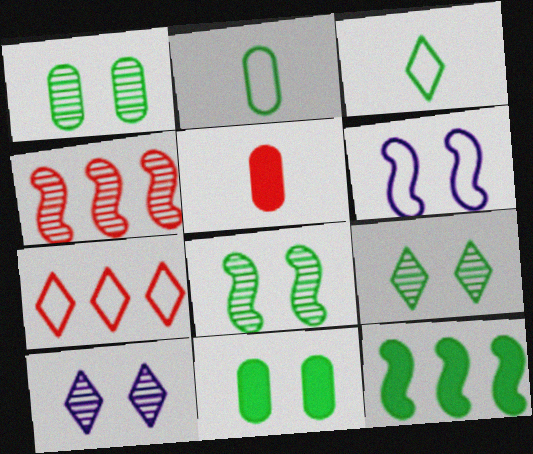[[1, 3, 12], 
[1, 8, 9], 
[2, 6, 7], 
[2, 9, 12]]